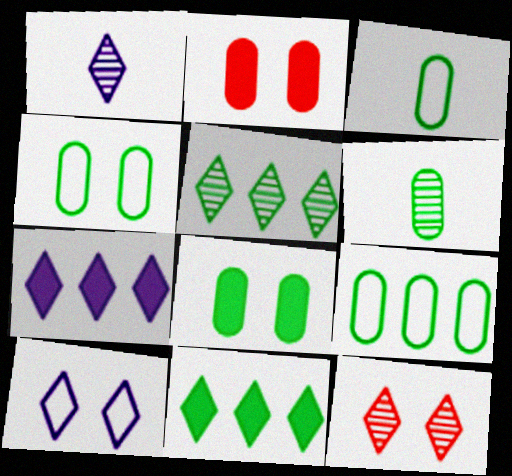[[1, 5, 12], 
[1, 7, 10], 
[3, 4, 9], 
[6, 8, 9]]